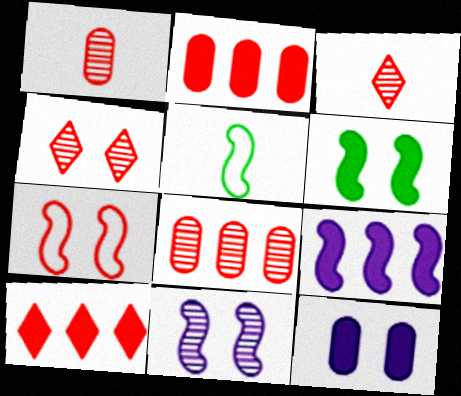[[1, 7, 10], 
[2, 3, 7], 
[6, 7, 11]]